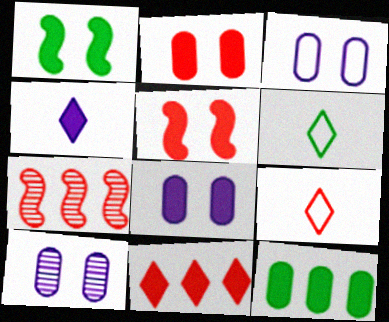[[2, 7, 9], 
[3, 8, 10], 
[4, 5, 12], 
[6, 7, 8]]